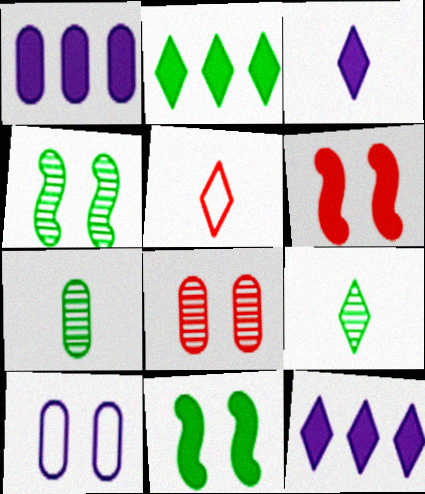[[1, 4, 5], 
[3, 5, 9]]